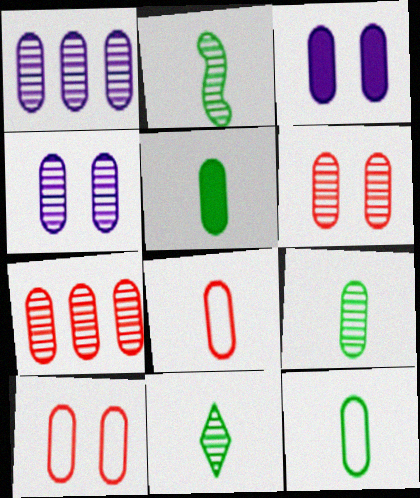[[1, 5, 10], 
[1, 6, 9], 
[2, 9, 11], 
[3, 7, 12], 
[4, 7, 9], 
[5, 9, 12]]